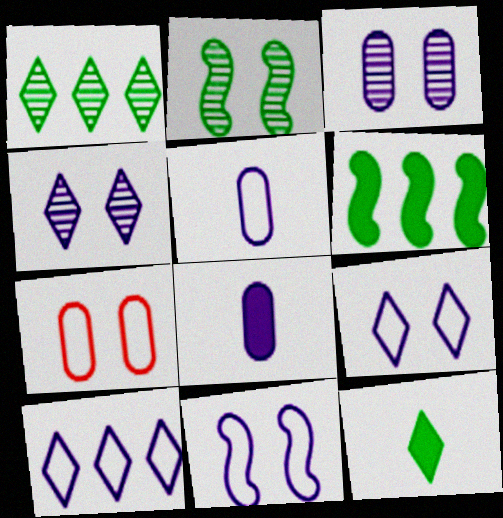[[5, 10, 11]]